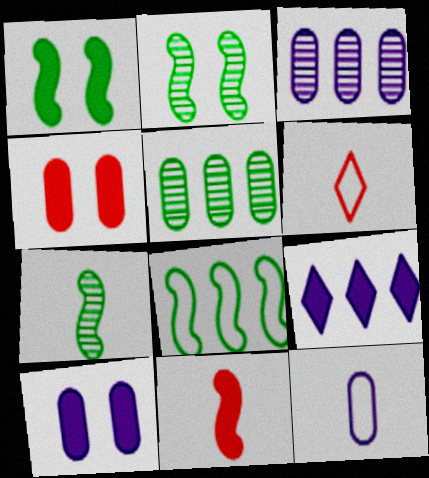[[1, 3, 6], 
[1, 7, 8], 
[3, 10, 12], 
[4, 5, 12]]